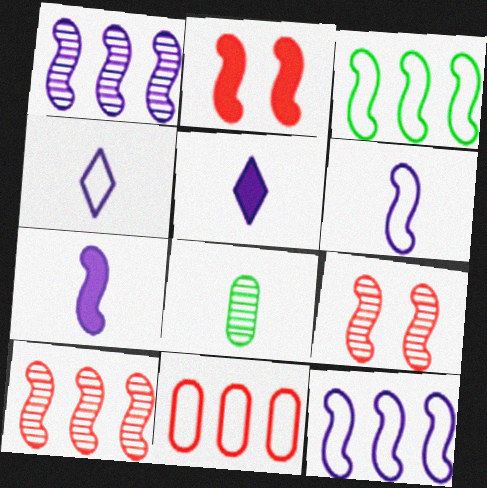[[3, 7, 9]]